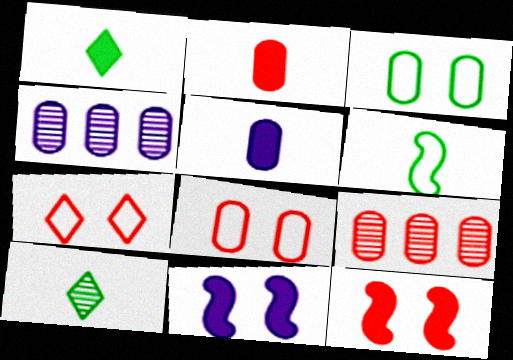[[2, 3, 4], 
[2, 8, 9], 
[3, 5, 9]]